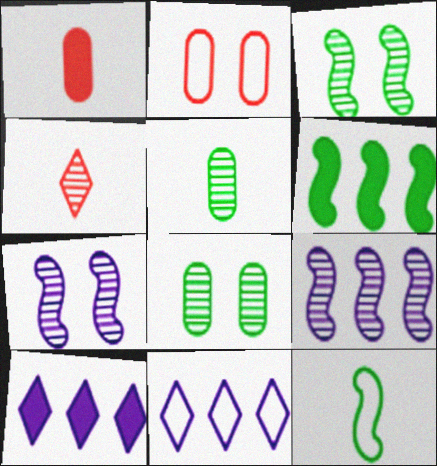[[1, 3, 11], 
[2, 11, 12], 
[3, 6, 12], 
[4, 8, 9]]